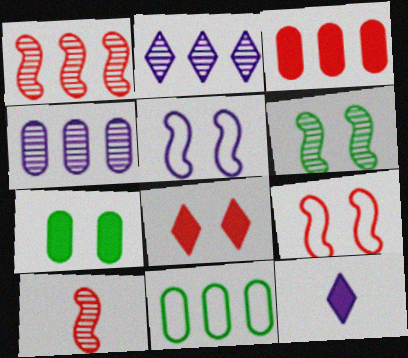[[3, 4, 11], 
[4, 5, 12]]